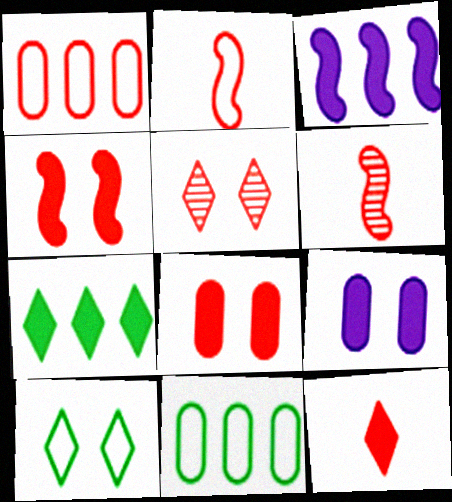[]